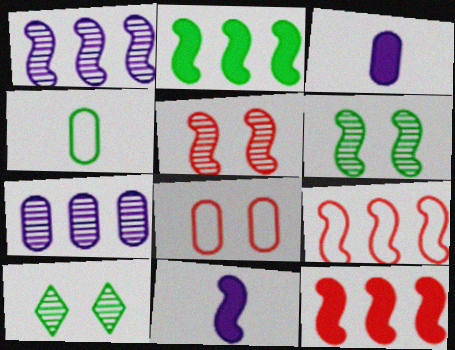[[1, 2, 9], 
[2, 4, 10], 
[3, 9, 10], 
[6, 9, 11]]